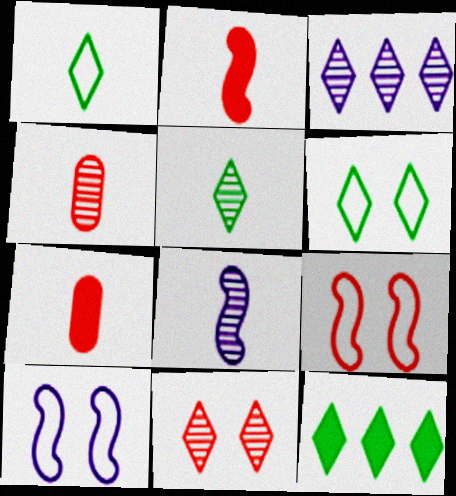[[1, 7, 8], 
[3, 5, 11], 
[4, 5, 8], 
[4, 10, 12], 
[5, 6, 12]]